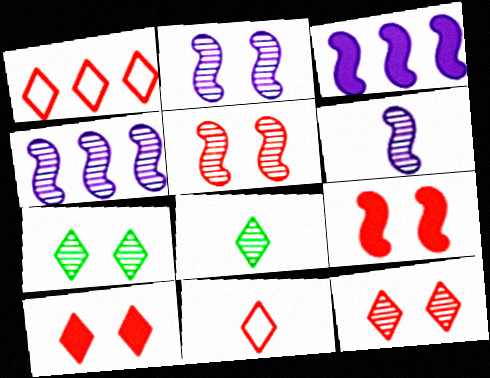[[2, 4, 6]]